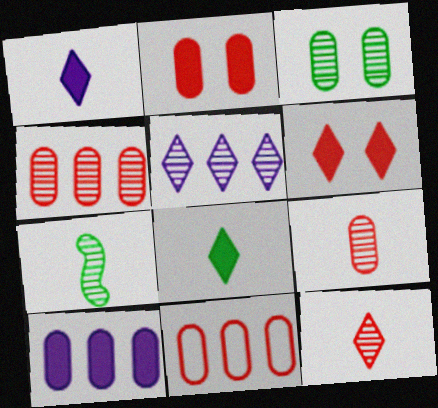[[2, 9, 11]]